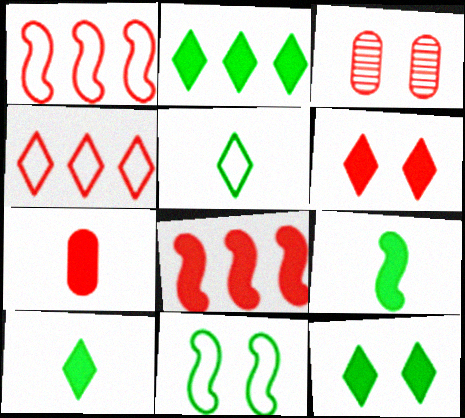[[2, 10, 12], 
[6, 7, 8]]